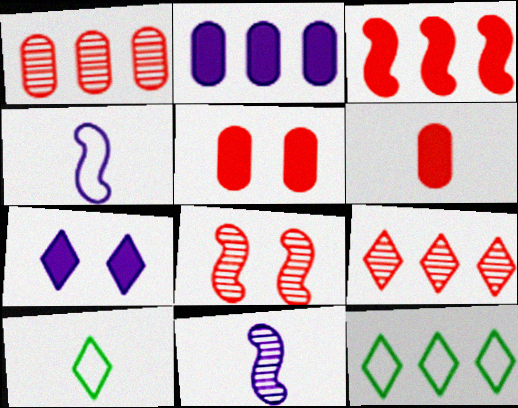[[2, 8, 10], 
[5, 11, 12], 
[6, 10, 11], 
[7, 9, 10]]